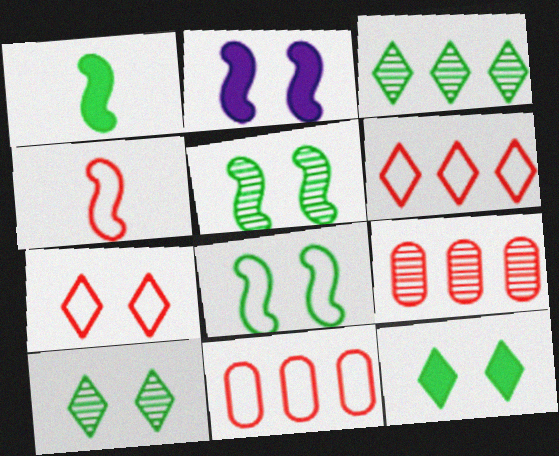[[4, 7, 11]]